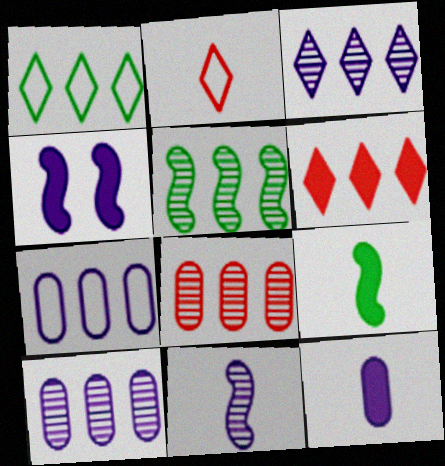[[1, 3, 6], 
[3, 5, 8], 
[5, 6, 7]]